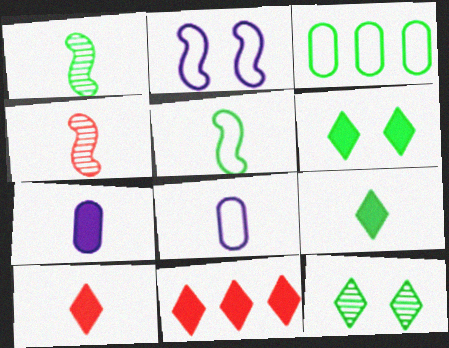[[1, 3, 6], 
[1, 8, 10], 
[4, 8, 9]]